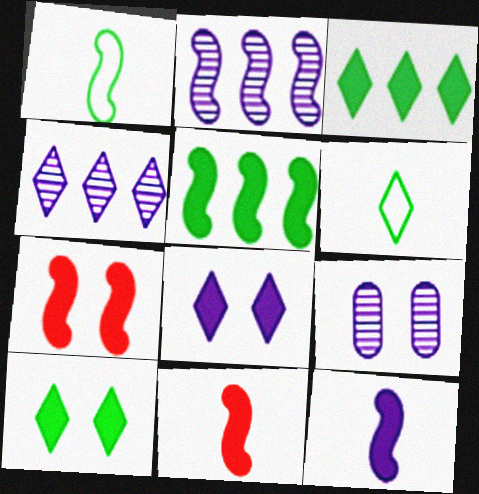[[1, 2, 7], 
[5, 7, 12]]